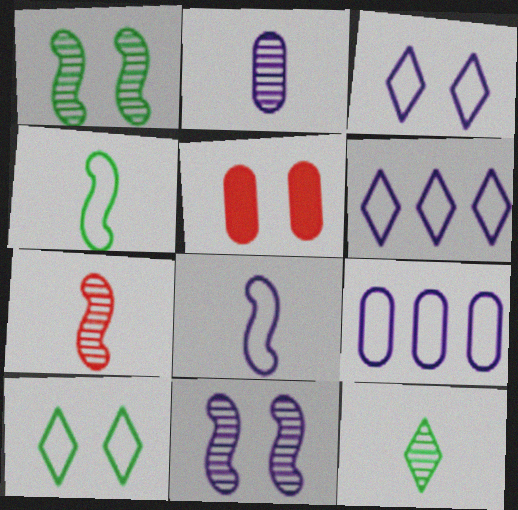[[1, 3, 5], 
[2, 7, 12], 
[3, 8, 9], 
[5, 10, 11]]